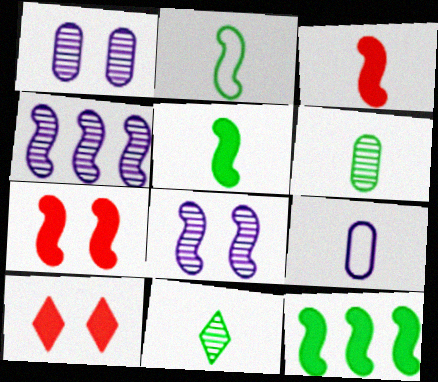[[2, 4, 7], 
[3, 9, 11]]